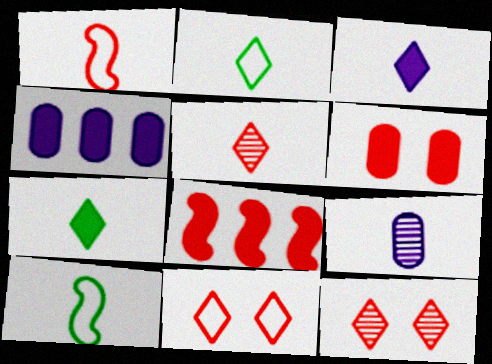[[1, 7, 9], 
[2, 3, 5], 
[4, 10, 12]]